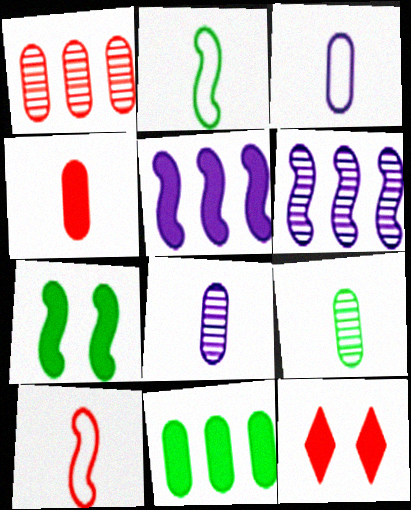[[1, 10, 12], 
[3, 4, 9], 
[6, 7, 10]]